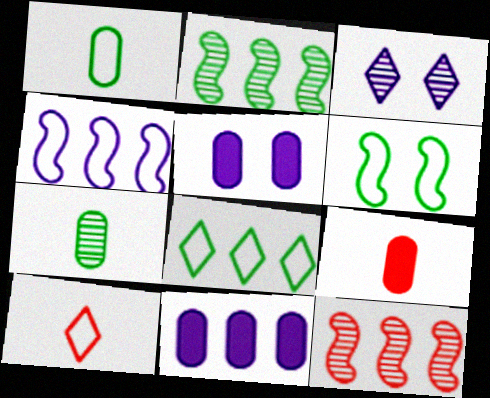[[1, 6, 8], 
[2, 5, 10], 
[3, 7, 12], 
[8, 11, 12]]